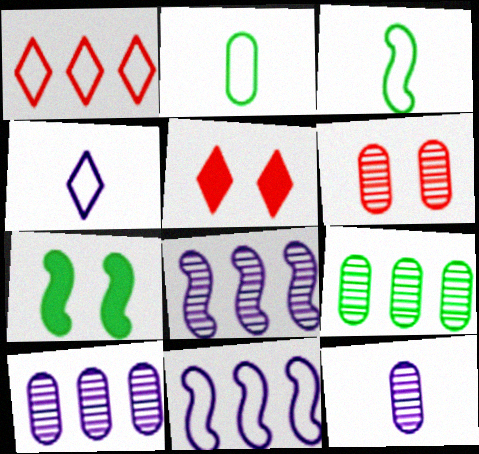[[1, 7, 12], 
[2, 5, 8], 
[3, 5, 10], 
[6, 9, 12]]